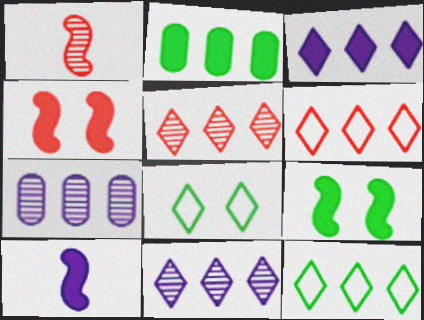[[3, 5, 12]]